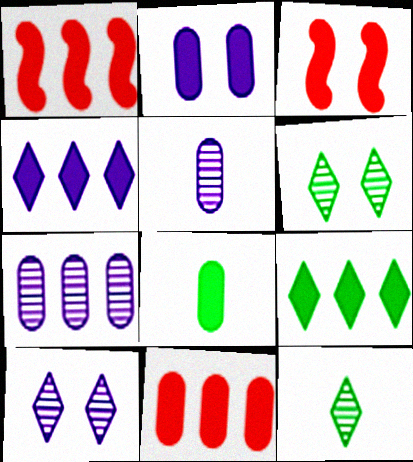[[2, 8, 11], 
[3, 4, 8]]